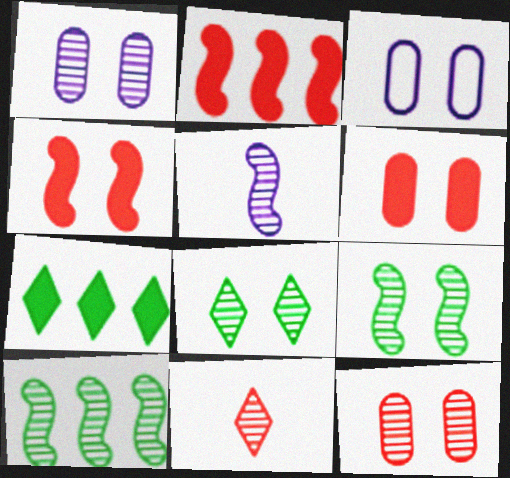[[1, 10, 11], 
[3, 4, 8]]